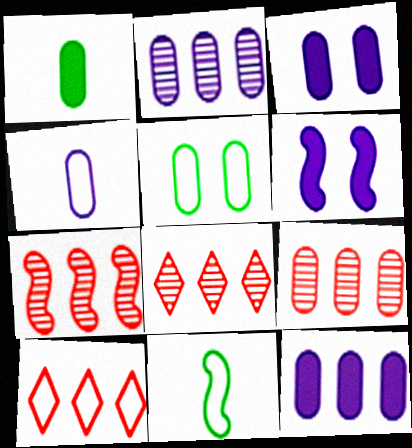[[2, 3, 4], 
[3, 8, 11], 
[6, 7, 11], 
[7, 8, 9]]